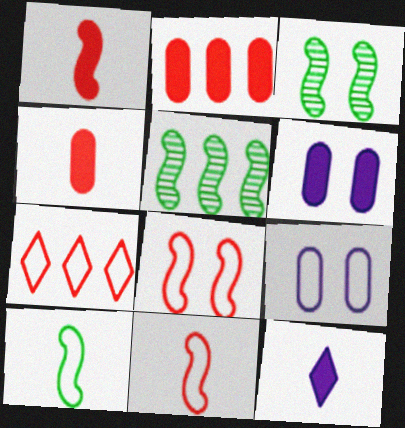[[7, 9, 10]]